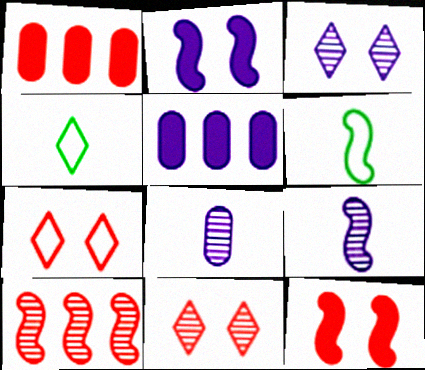[[1, 3, 6], 
[2, 6, 10], 
[5, 6, 11]]